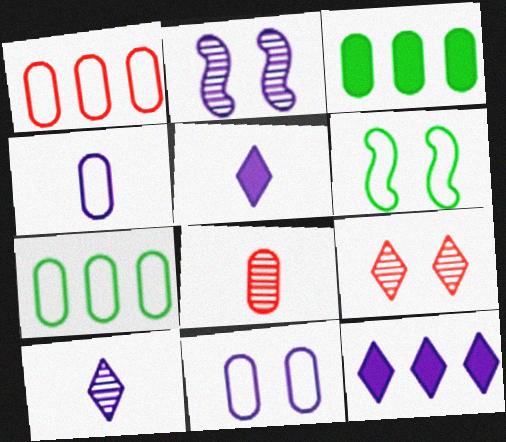[[2, 4, 12], 
[3, 8, 11], 
[6, 8, 12]]